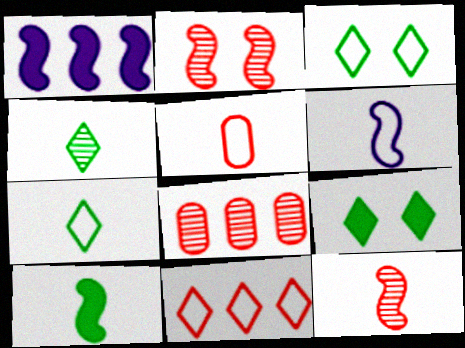[[5, 6, 7], 
[6, 8, 9], 
[6, 10, 12]]